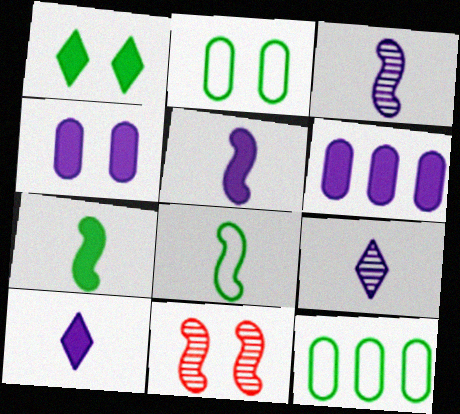[[10, 11, 12]]